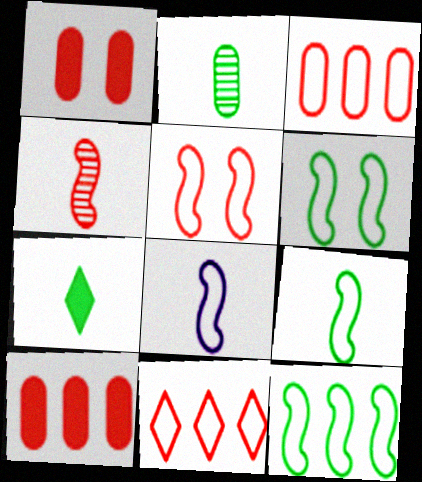[[1, 4, 11], 
[2, 7, 9], 
[5, 8, 12], 
[6, 9, 12]]